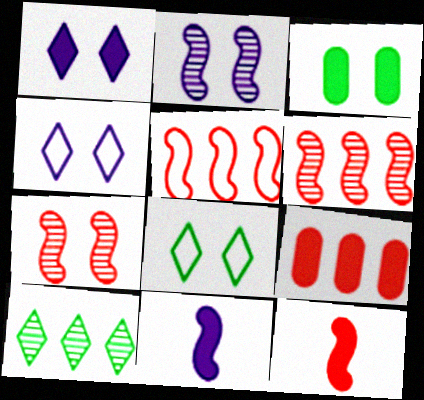[[3, 4, 7], 
[5, 7, 12]]